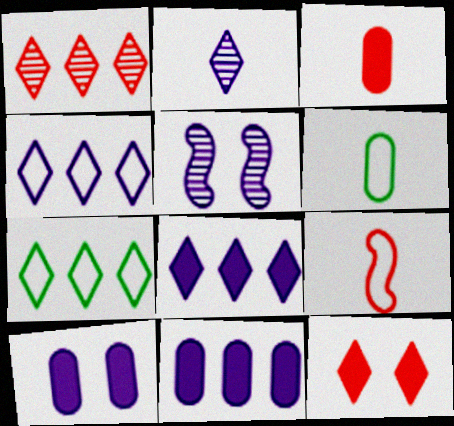[[1, 7, 8], 
[2, 7, 12], 
[3, 5, 7]]